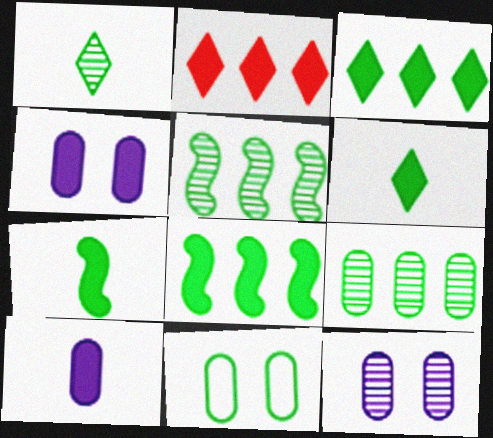[[1, 8, 11], 
[2, 4, 7], 
[5, 6, 11]]